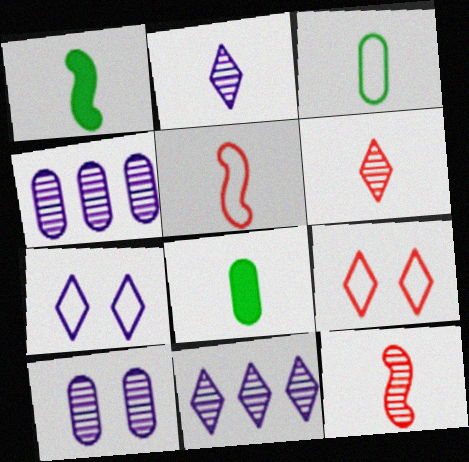[[1, 4, 9], 
[2, 5, 8]]